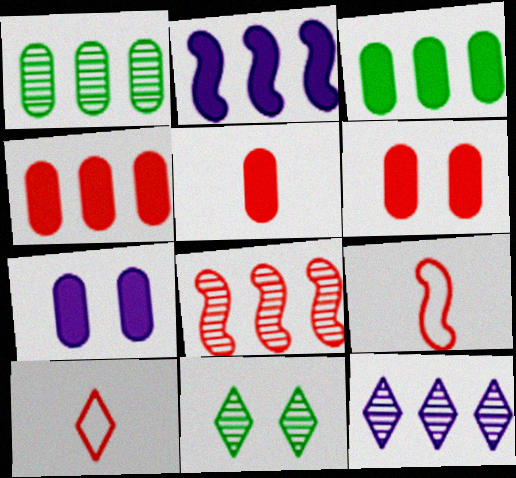[[1, 8, 12], 
[3, 5, 7], 
[4, 5, 6], 
[6, 8, 10]]